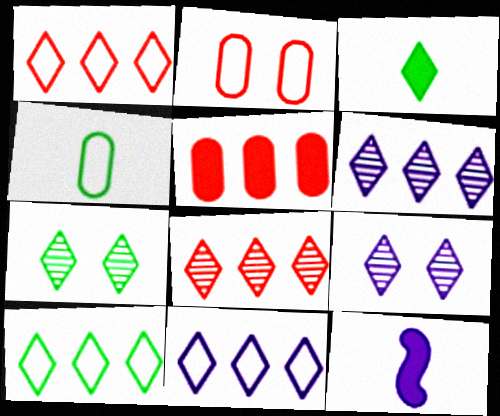[[1, 3, 9], 
[1, 10, 11], 
[3, 7, 10]]